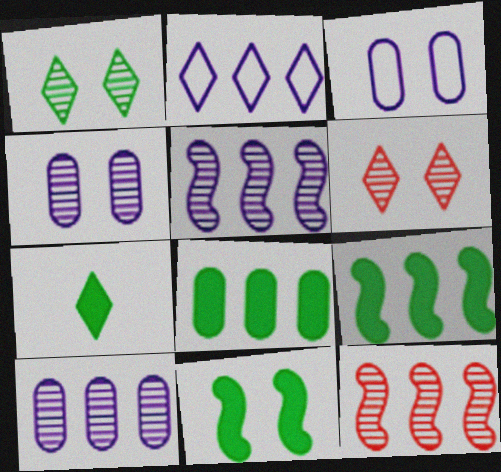[[2, 6, 7], 
[2, 8, 12], 
[3, 6, 11], 
[3, 7, 12], 
[7, 8, 11]]